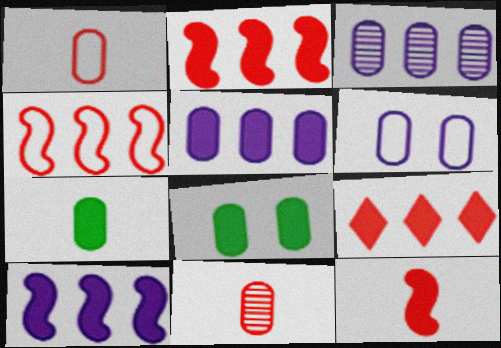[[1, 3, 8]]